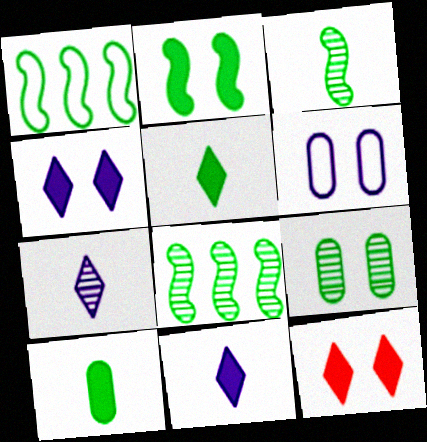[[1, 2, 3], 
[1, 5, 9]]